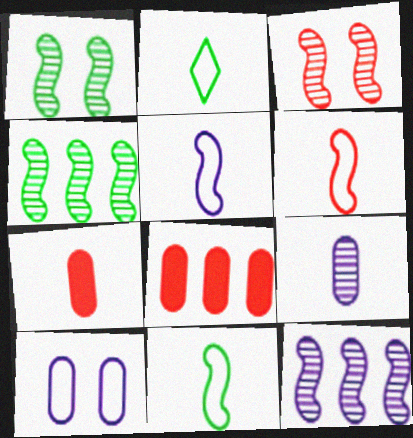[[5, 6, 11]]